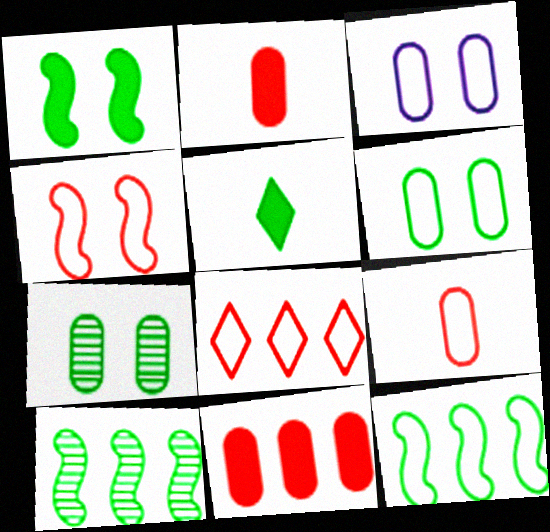[[4, 8, 9], 
[5, 6, 10], 
[5, 7, 12]]